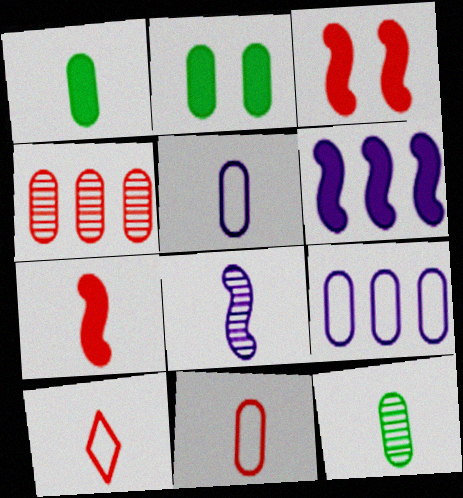[[1, 8, 10], 
[2, 4, 5], 
[3, 4, 10]]